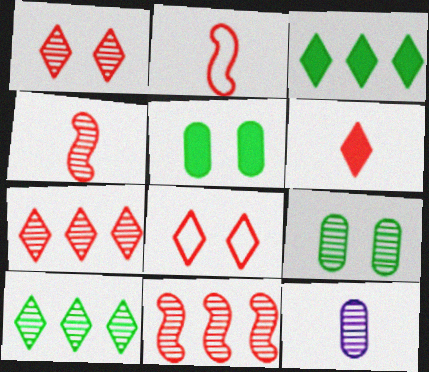[[6, 7, 8]]